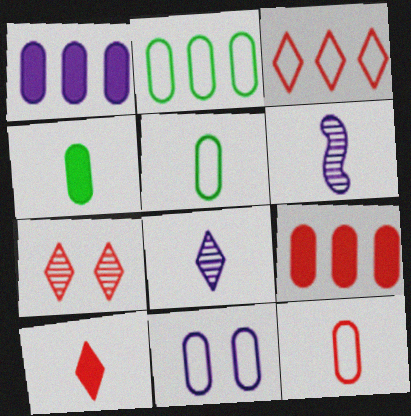[[2, 11, 12], 
[3, 7, 10], 
[5, 6, 10]]